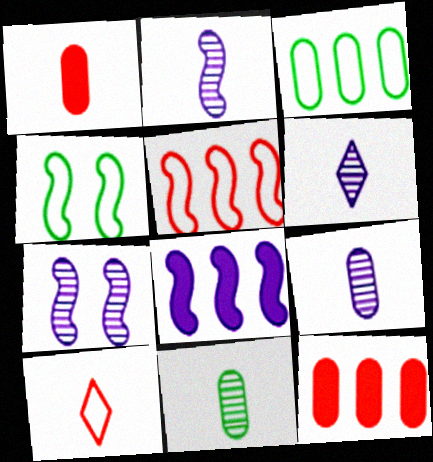[[2, 6, 9], 
[4, 6, 12]]